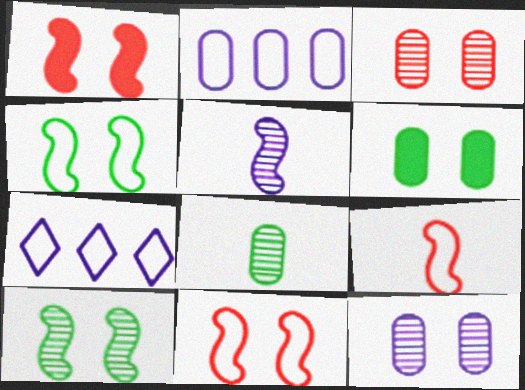[[1, 7, 8]]